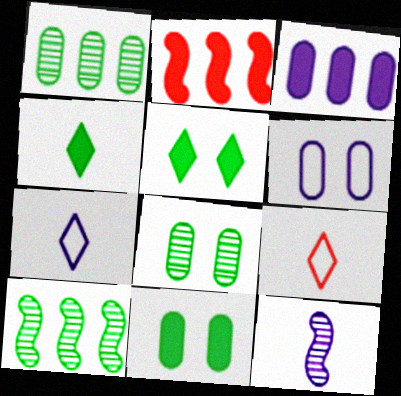[[2, 7, 8]]